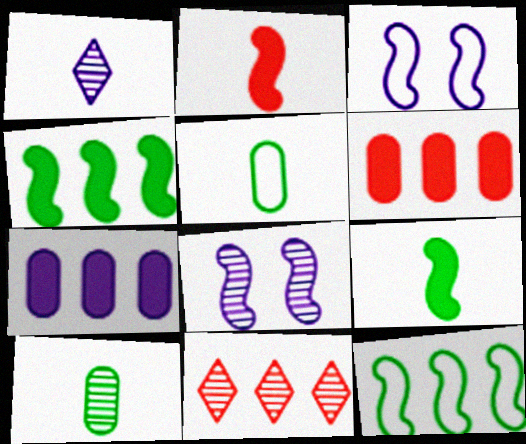[[1, 2, 5], 
[1, 3, 7], 
[2, 8, 12], 
[7, 11, 12], 
[8, 10, 11]]